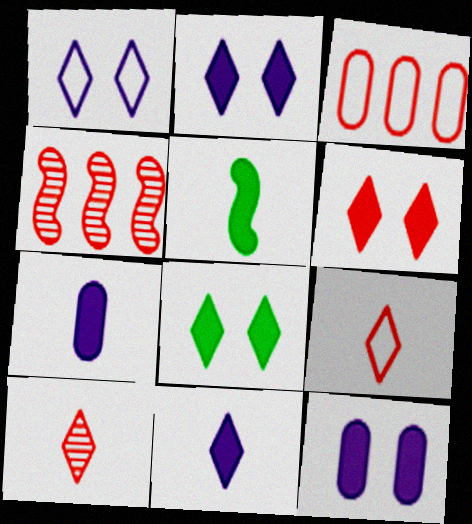[[2, 6, 8]]